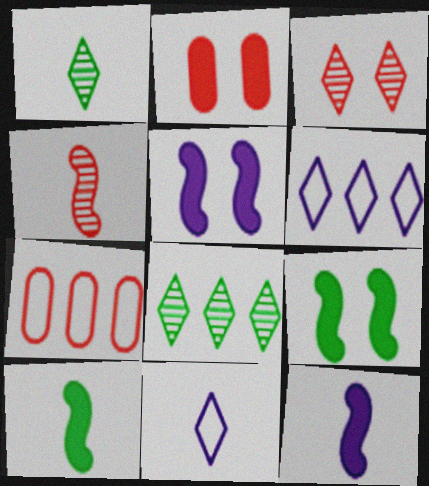[[1, 5, 7]]